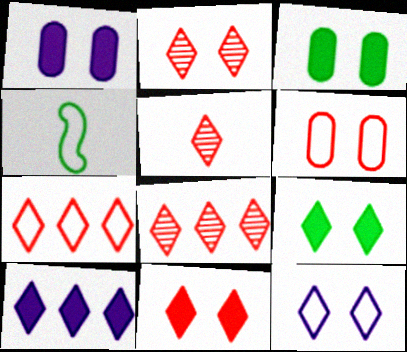[[1, 4, 8], 
[2, 5, 8], 
[2, 9, 12], 
[5, 7, 11]]